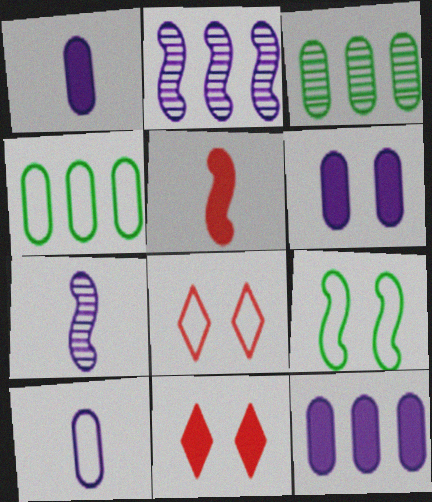[[1, 6, 12], 
[2, 5, 9], 
[4, 7, 11]]